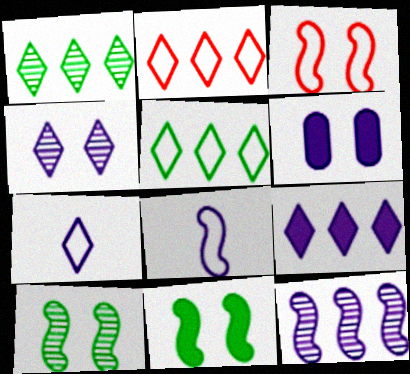[[1, 2, 9], 
[4, 7, 9], 
[6, 7, 12]]